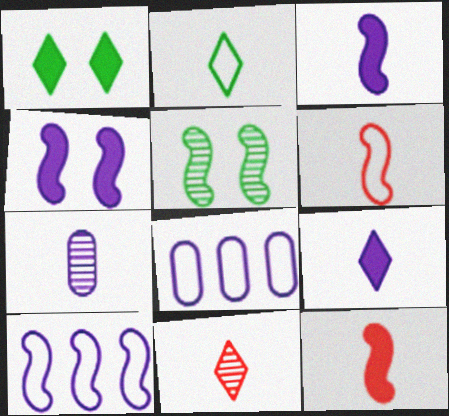[[2, 7, 12], 
[2, 9, 11], 
[5, 10, 12]]